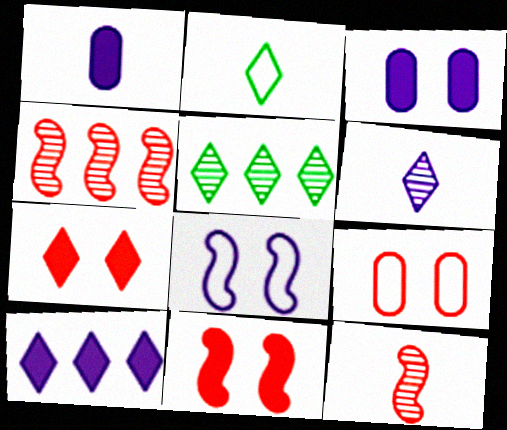[[1, 2, 12], 
[2, 3, 4]]